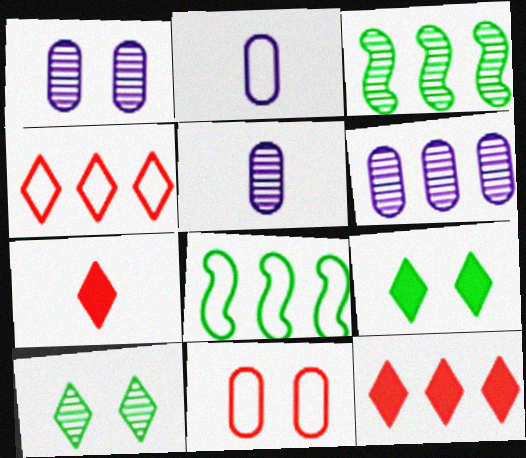[[1, 5, 6], 
[1, 7, 8], 
[6, 8, 12]]